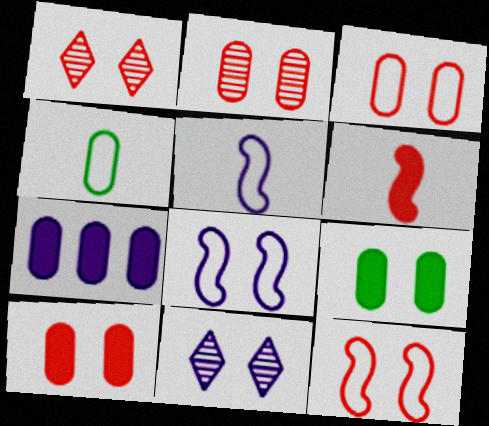[[1, 8, 9], 
[1, 10, 12], 
[2, 3, 10], 
[2, 4, 7], 
[5, 7, 11], 
[9, 11, 12]]